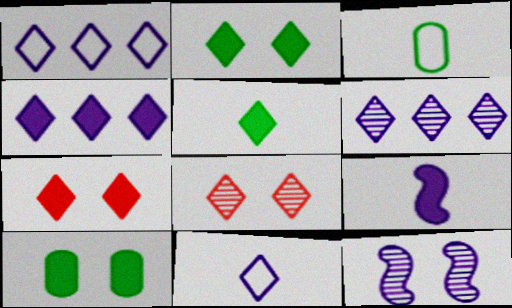[[1, 4, 6], 
[1, 5, 8], 
[4, 5, 7]]